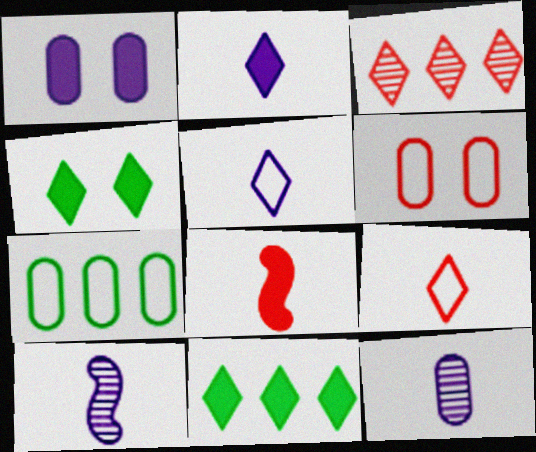[[1, 8, 11], 
[3, 4, 5], 
[3, 6, 8], 
[6, 10, 11]]